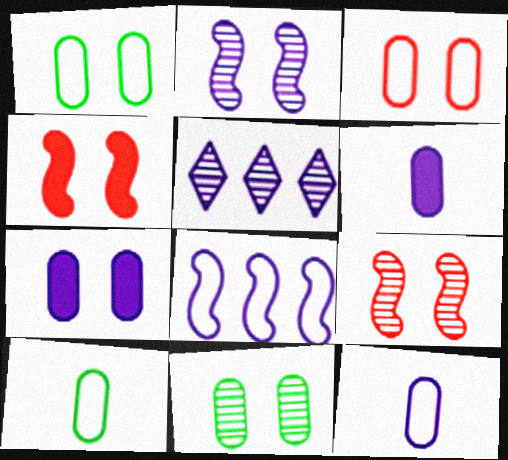[[3, 7, 11], 
[4, 5, 10]]